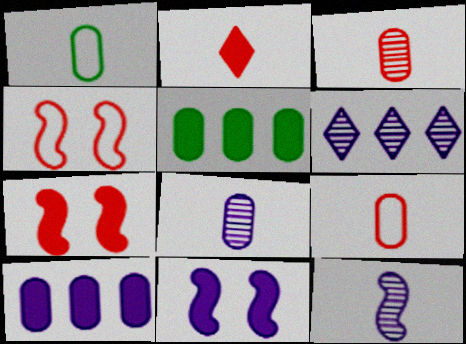[[1, 2, 12], 
[1, 6, 7], 
[2, 5, 11]]